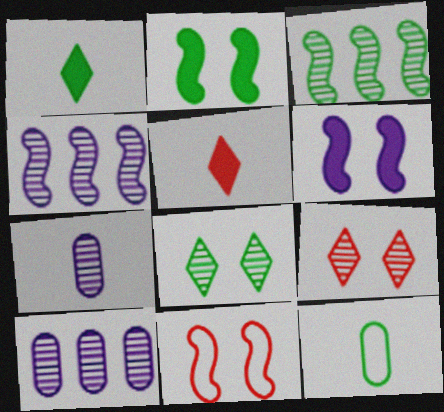[[1, 10, 11], 
[3, 7, 9]]